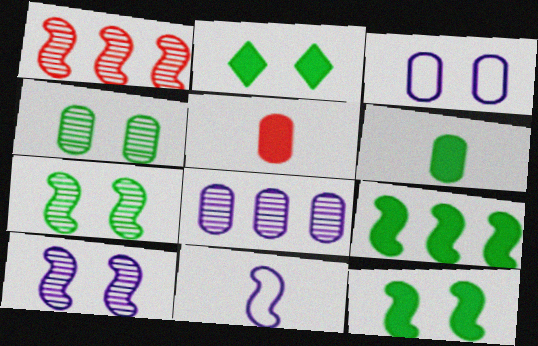[[1, 11, 12], 
[2, 6, 9]]